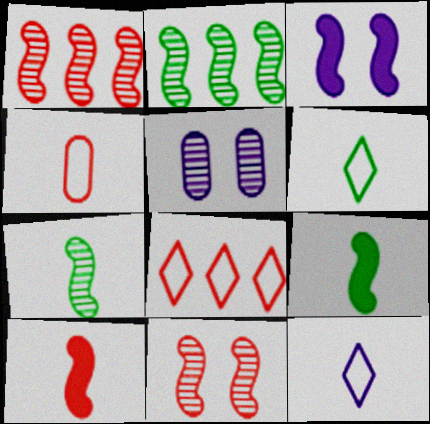[[5, 8, 9]]